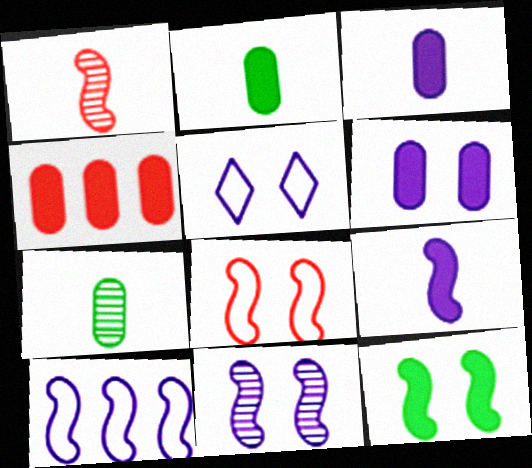[[1, 10, 12], 
[2, 4, 6], 
[5, 6, 11], 
[8, 11, 12], 
[9, 10, 11]]